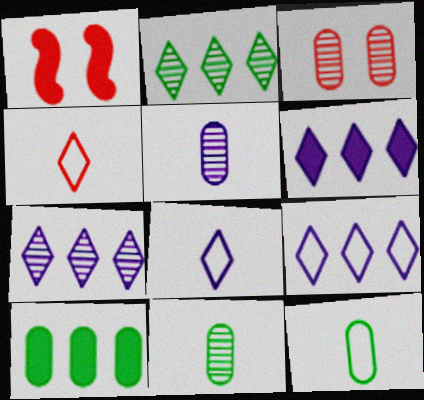[[1, 7, 12], 
[1, 9, 11], 
[6, 7, 9]]